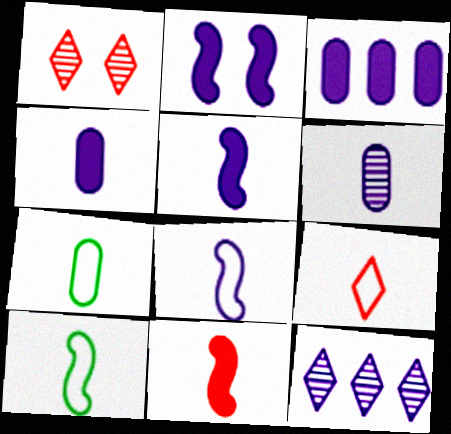[[1, 3, 10], 
[7, 8, 9]]